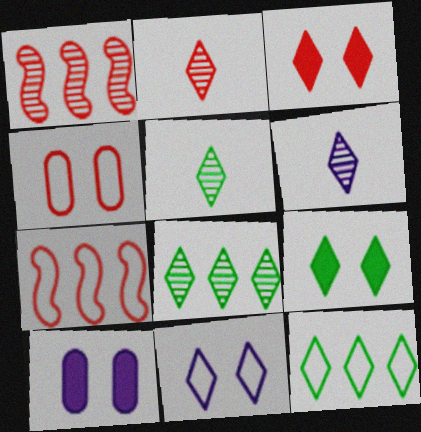[[2, 5, 6], 
[3, 6, 12], 
[5, 7, 10], 
[5, 9, 12]]